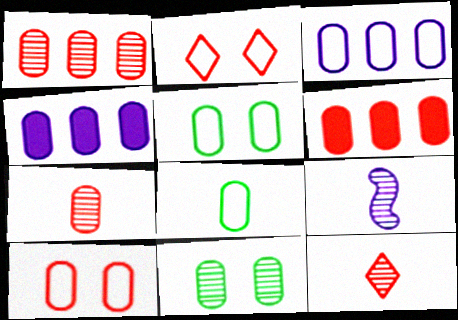[[3, 8, 10], 
[4, 5, 7], 
[6, 7, 10]]